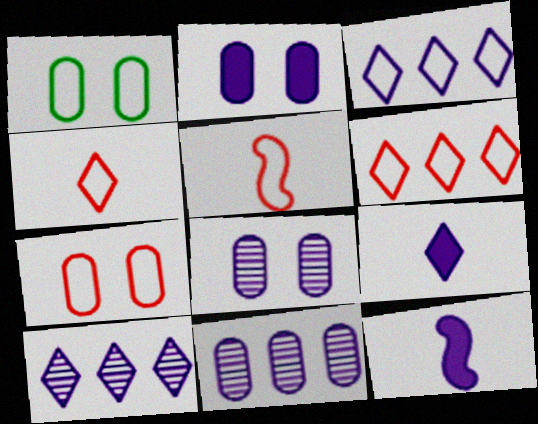[[1, 3, 5], 
[3, 8, 12], 
[5, 6, 7]]